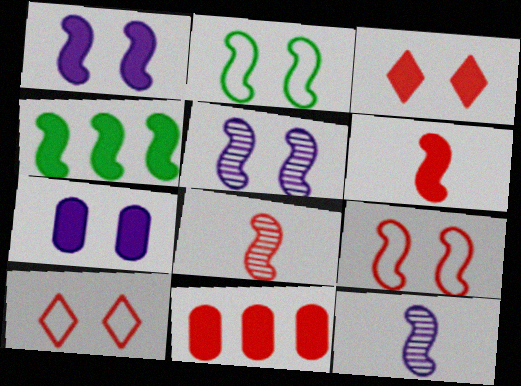[[1, 4, 6], 
[3, 6, 11], 
[4, 9, 12], 
[8, 10, 11]]